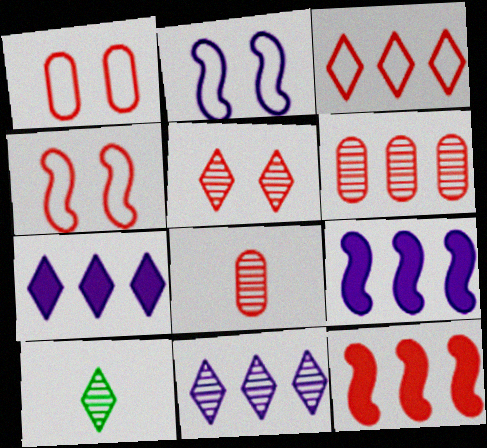[[1, 9, 10], 
[3, 6, 12], 
[5, 10, 11]]